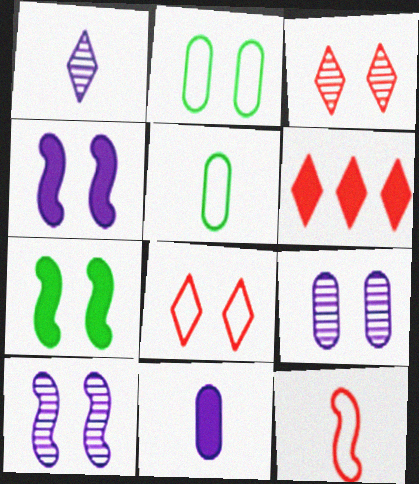[[2, 3, 4], 
[5, 6, 10], 
[6, 7, 11], 
[7, 8, 9]]